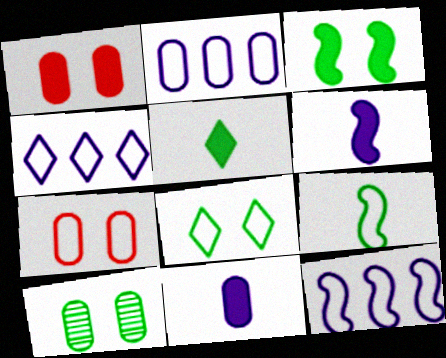[[2, 4, 12], 
[3, 8, 10], 
[4, 7, 9]]